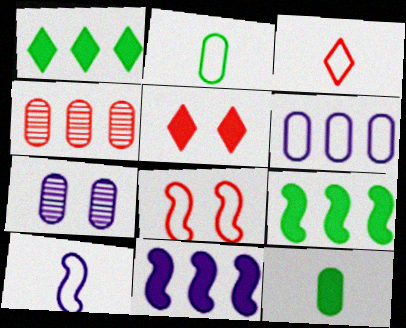[[2, 3, 10], 
[3, 7, 9], 
[5, 11, 12]]